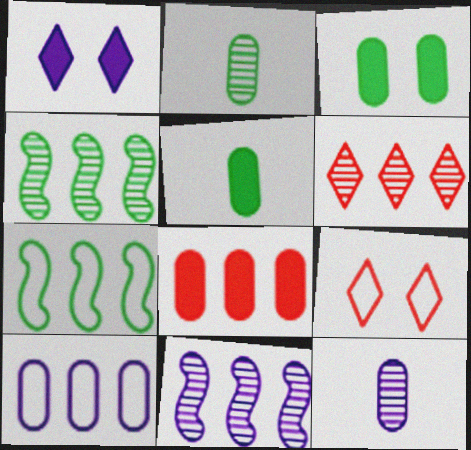[[5, 9, 11]]